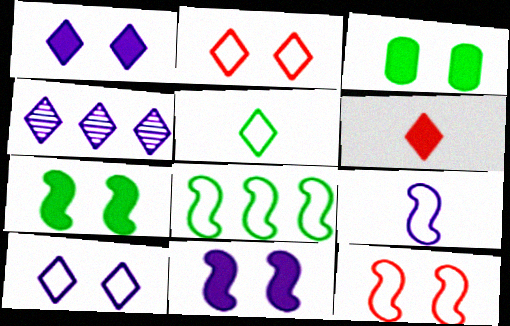[[8, 9, 12]]